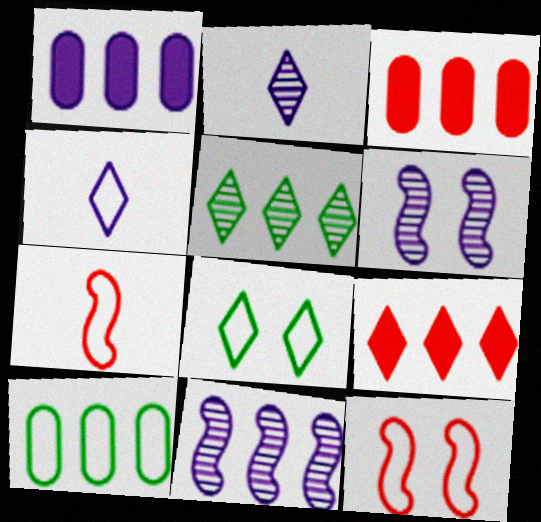[[1, 4, 6], 
[2, 8, 9], 
[4, 10, 12], 
[9, 10, 11]]